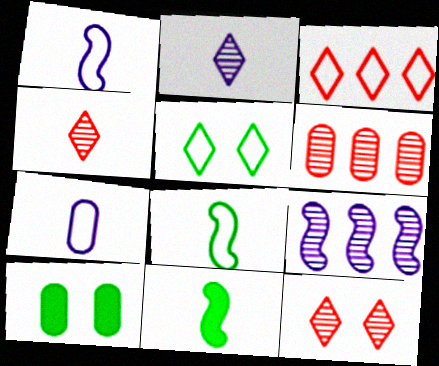[[4, 7, 11], 
[6, 7, 10]]